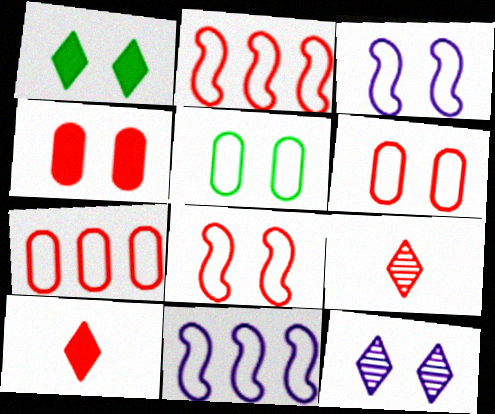[[2, 4, 9]]